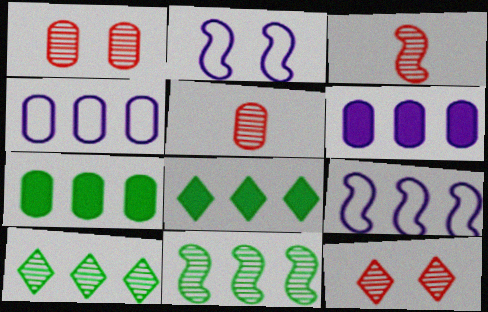[[2, 5, 8]]